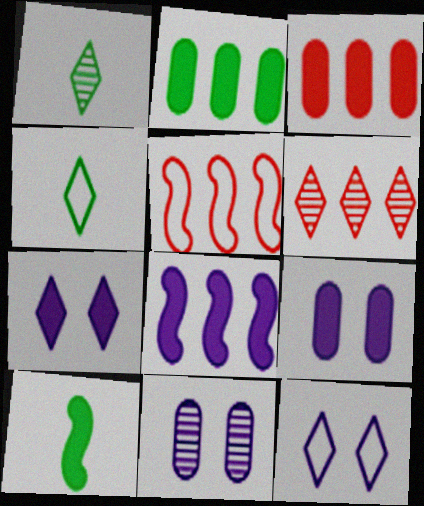[[1, 5, 9], 
[3, 5, 6], 
[3, 7, 10], 
[4, 6, 7]]